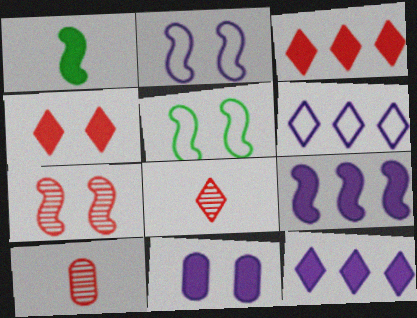[[1, 3, 11], 
[5, 10, 12]]